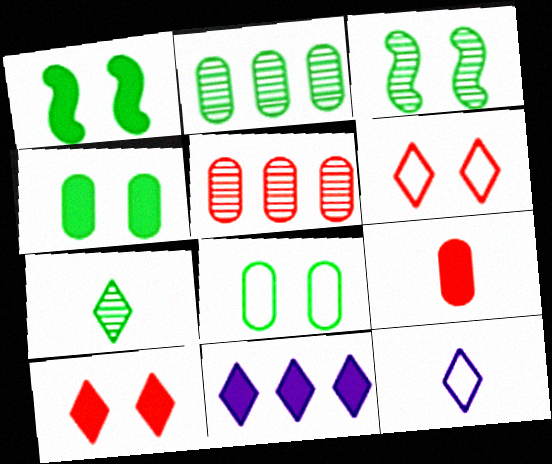[[1, 5, 12], 
[1, 9, 11], 
[2, 3, 7], 
[6, 7, 11]]